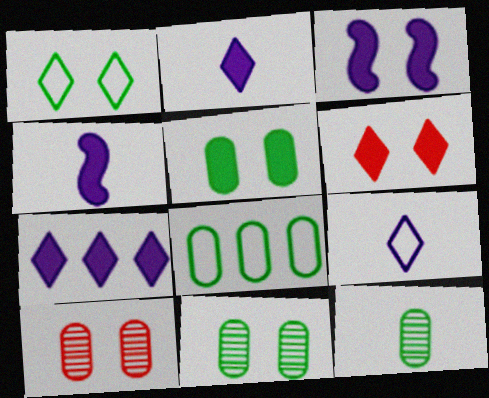[[1, 3, 10], 
[3, 5, 6], 
[5, 8, 12]]